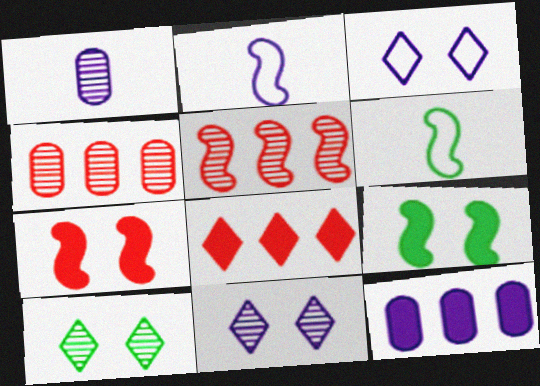[[1, 5, 10], 
[2, 5, 9], 
[2, 11, 12]]